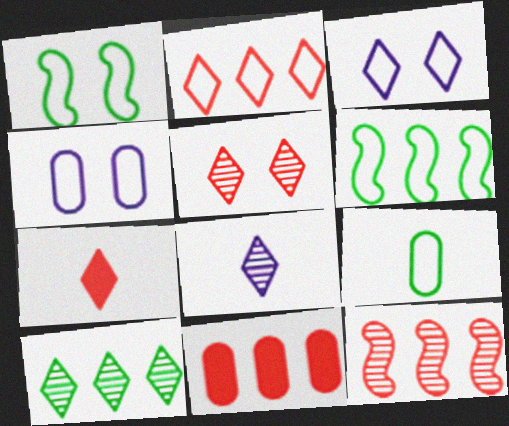[[1, 8, 11], 
[2, 5, 7], 
[2, 11, 12], 
[3, 7, 10], 
[5, 8, 10]]